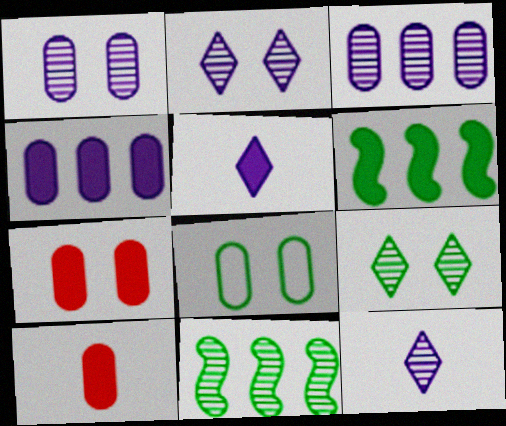[[1, 7, 8], 
[3, 8, 10], 
[5, 6, 7]]